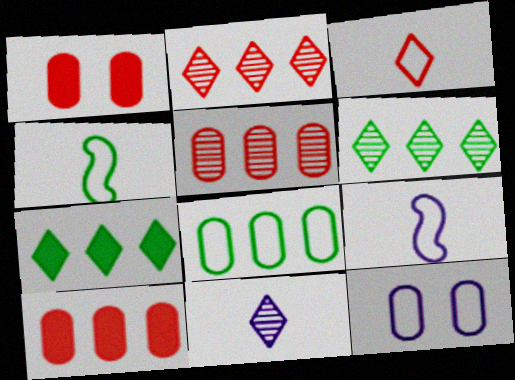[[1, 6, 9]]